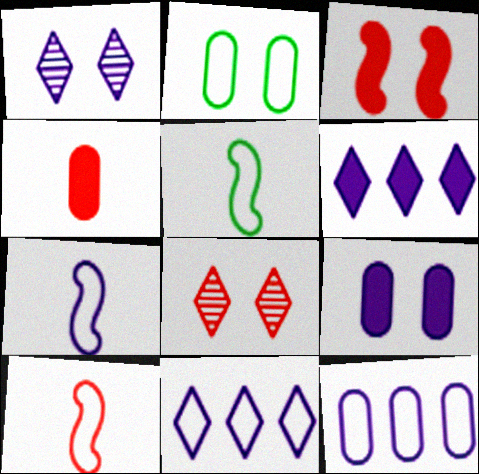[[1, 2, 3], 
[2, 10, 11], 
[5, 7, 10]]